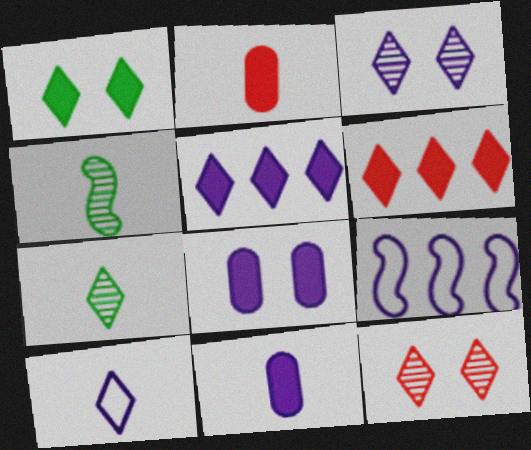[[2, 4, 10], 
[3, 5, 10], 
[3, 9, 11]]